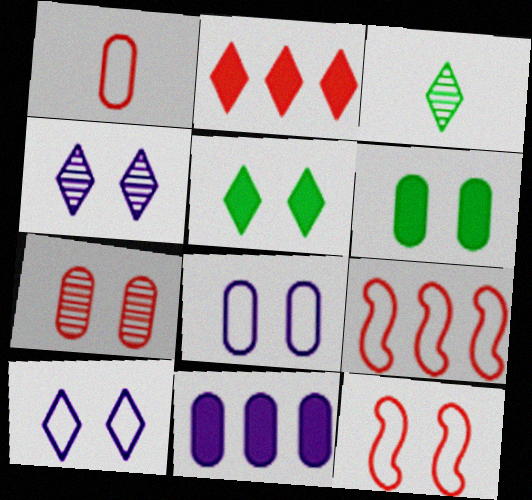[[2, 3, 10], 
[3, 11, 12], 
[4, 6, 12], 
[6, 7, 8]]